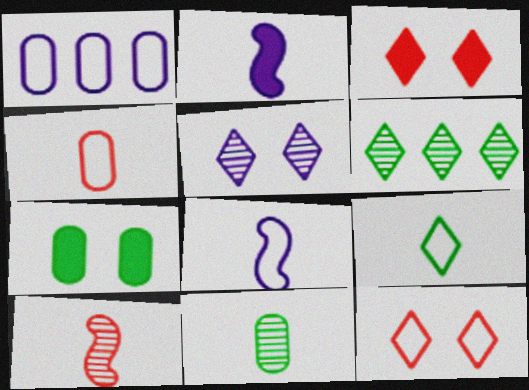[[1, 2, 5], 
[4, 8, 9]]